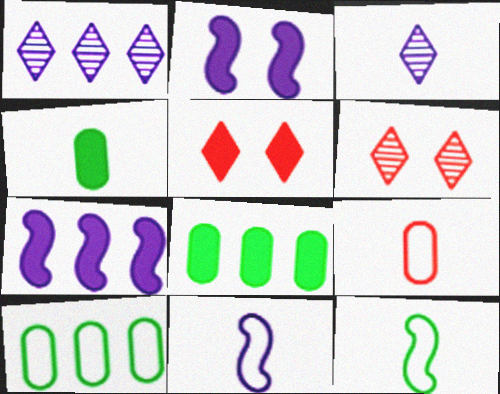[[4, 5, 7], 
[6, 8, 11]]